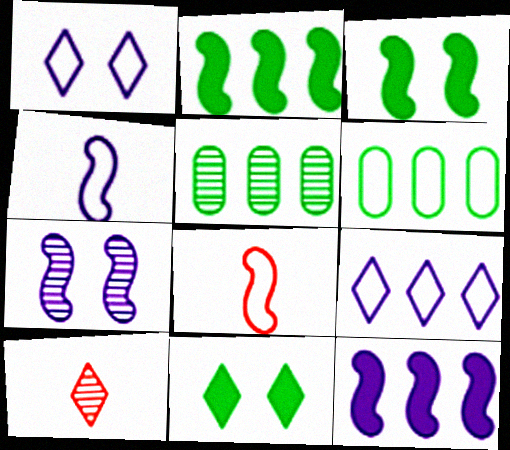[[1, 6, 8], 
[2, 7, 8], 
[4, 7, 12], 
[5, 7, 10], 
[9, 10, 11]]